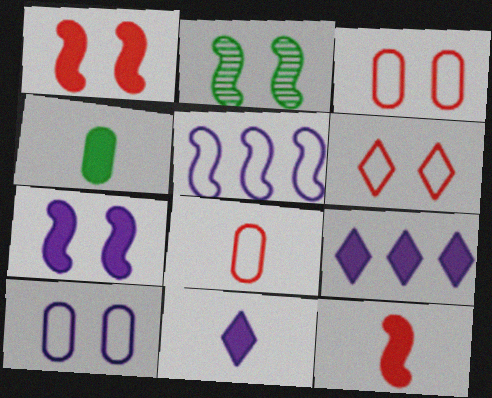[[1, 4, 9], 
[2, 5, 12], 
[2, 8, 9], 
[4, 11, 12]]